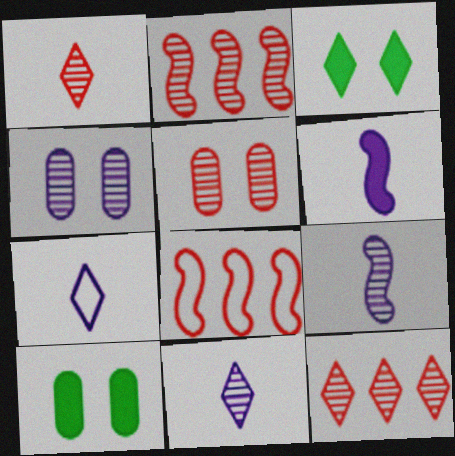[[1, 2, 5], 
[2, 7, 10], 
[3, 7, 12], 
[8, 10, 11]]